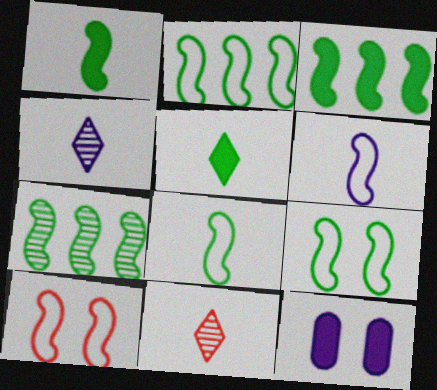[[1, 7, 9], 
[2, 3, 7], 
[2, 6, 10], 
[2, 8, 9], 
[2, 11, 12]]